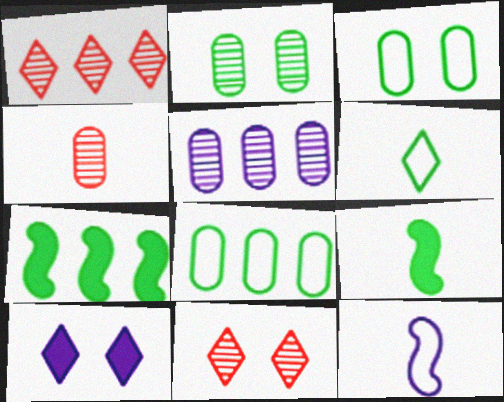[[1, 6, 10], 
[2, 4, 5], 
[2, 6, 7], 
[5, 10, 12]]